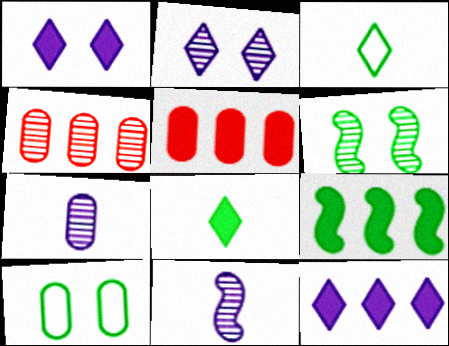[[5, 7, 10], 
[5, 9, 12]]